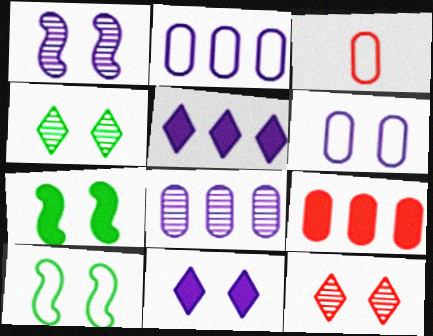[[1, 6, 11], 
[6, 7, 12]]